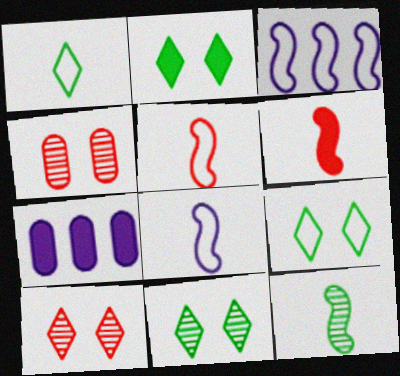[[2, 6, 7], 
[2, 9, 11], 
[5, 7, 11], 
[6, 8, 12]]